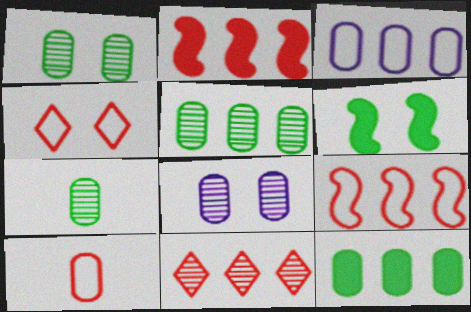[[1, 5, 7], 
[4, 6, 8], 
[4, 9, 10], 
[8, 10, 12]]